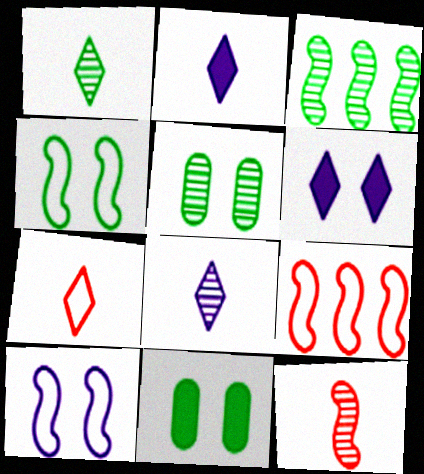[[1, 2, 7], 
[1, 3, 5], 
[2, 5, 9], 
[8, 9, 11]]